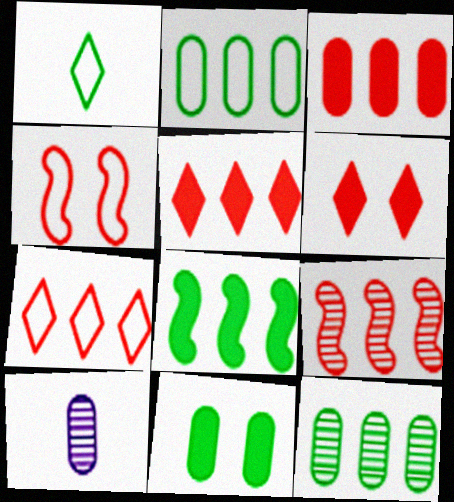[[3, 7, 9]]